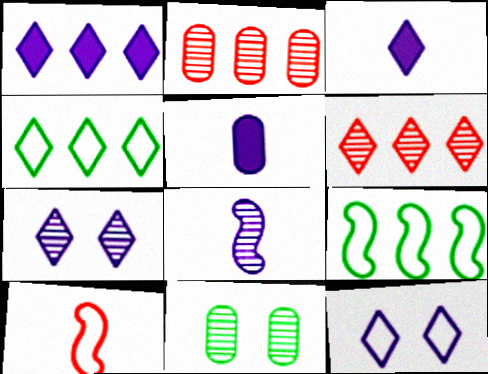[[1, 2, 9], 
[1, 4, 6], 
[1, 10, 11], 
[6, 8, 11]]